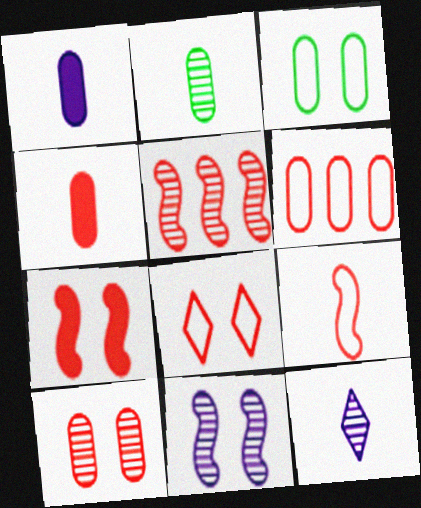[[4, 5, 8], 
[4, 6, 10], 
[5, 7, 9], 
[6, 8, 9], 
[7, 8, 10]]